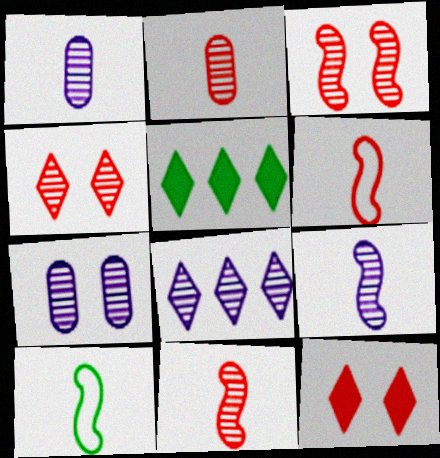[[5, 6, 7], 
[7, 8, 9]]